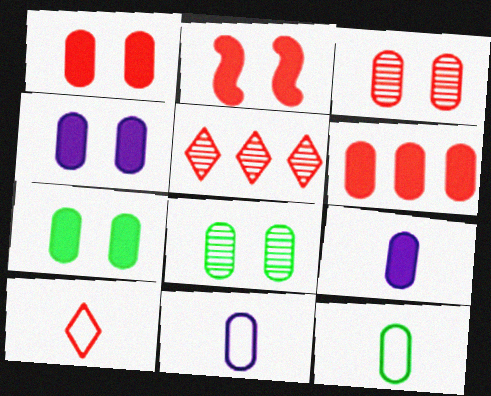[[1, 4, 7], 
[6, 7, 9], 
[6, 8, 11]]